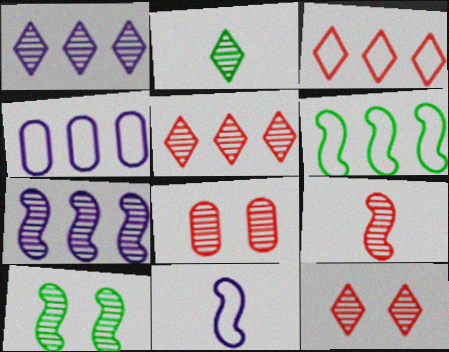[[1, 2, 12], 
[2, 7, 8], 
[3, 4, 6], 
[5, 8, 9], 
[7, 9, 10]]